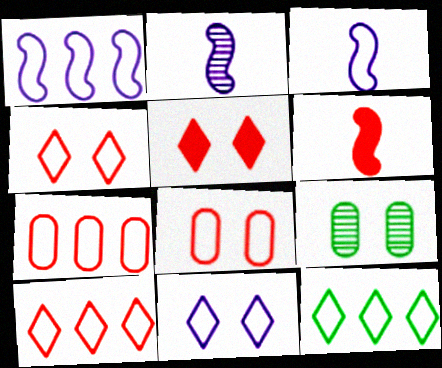[[1, 7, 12], 
[3, 8, 12]]